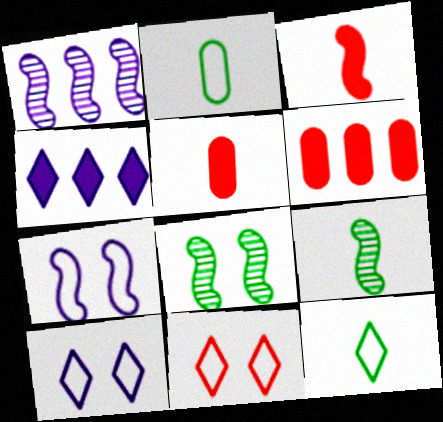[[6, 9, 10]]